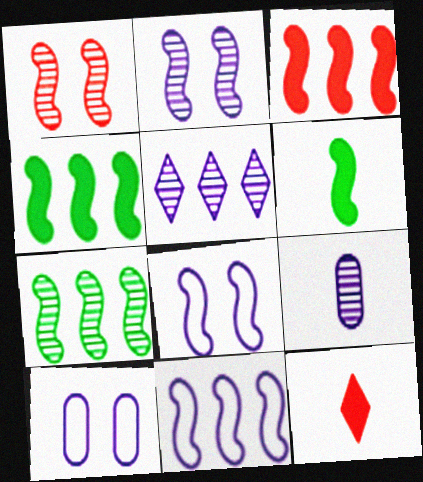[[1, 6, 11], 
[2, 5, 9], 
[3, 7, 11], 
[7, 10, 12]]